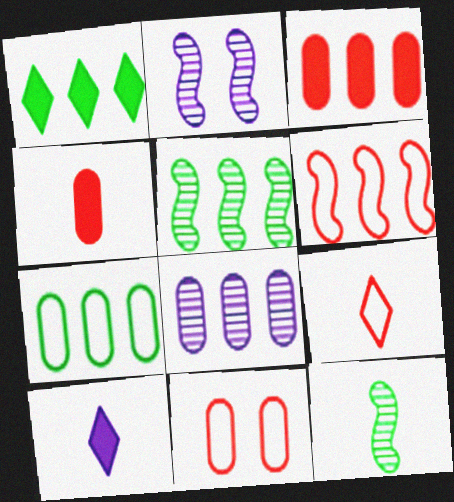[[1, 5, 7], 
[1, 6, 8], 
[3, 7, 8], 
[5, 10, 11], 
[6, 9, 11]]